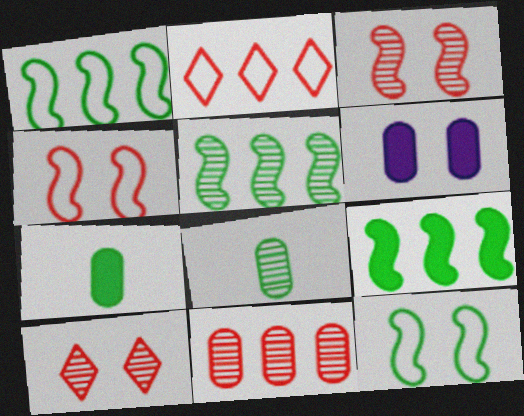[[1, 5, 9], 
[6, 10, 12]]